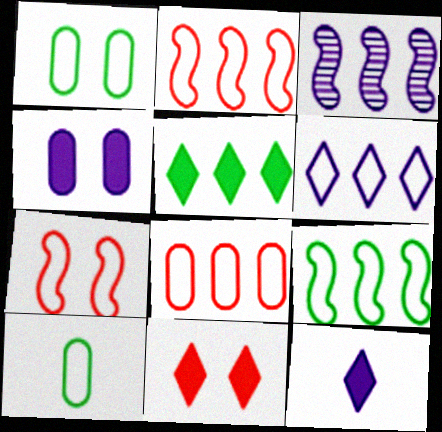[[3, 5, 8], 
[3, 10, 11], 
[5, 11, 12], 
[6, 7, 10], 
[6, 8, 9]]